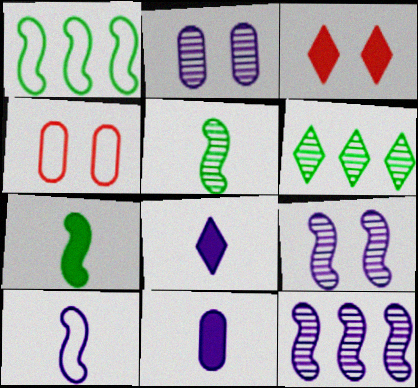[]